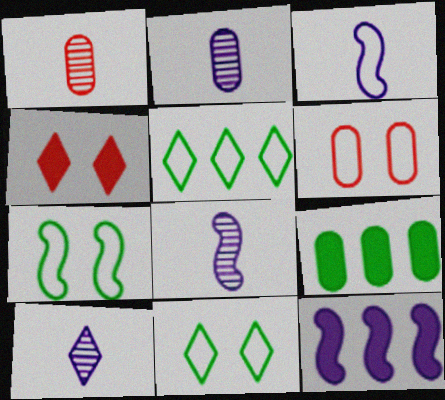[[1, 11, 12], 
[2, 6, 9], 
[2, 8, 10], 
[3, 5, 6], 
[4, 5, 10]]